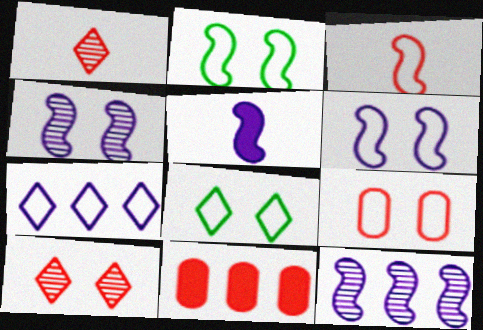[[3, 10, 11], 
[5, 6, 12], 
[6, 8, 9]]